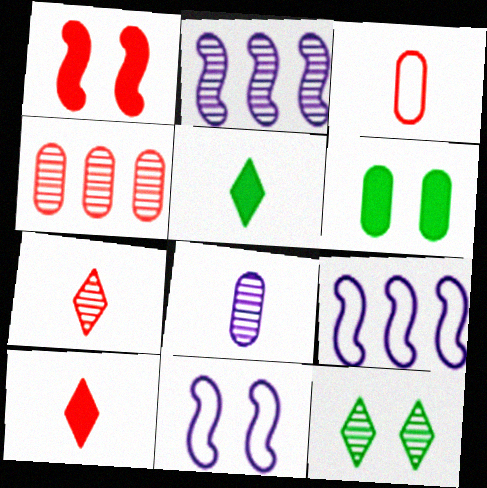[[4, 5, 11], 
[6, 7, 9]]